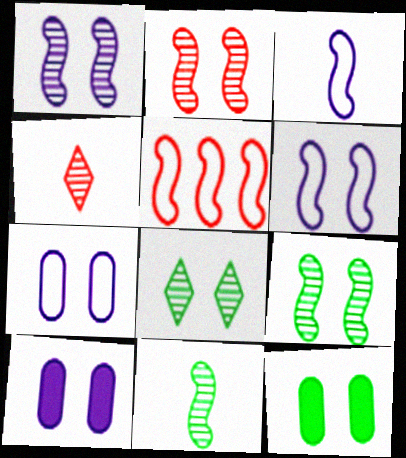[[1, 2, 9]]